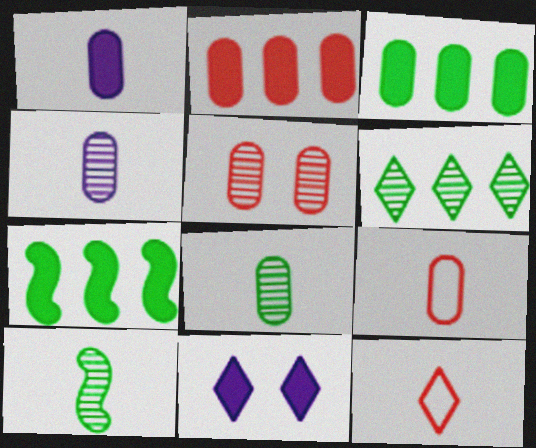[[1, 8, 9], 
[1, 10, 12], 
[2, 5, 9], 
[6, 11, 12]]